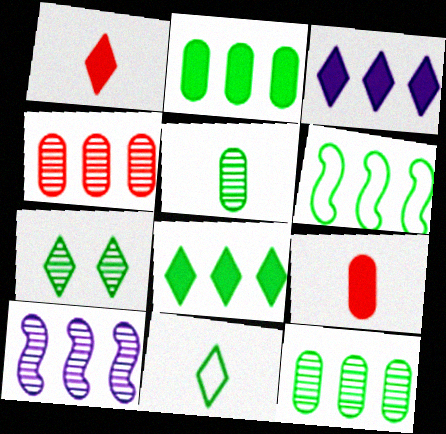[[3, 4, 6], 
[6, 8, 12], 
[7, 8, 11]]